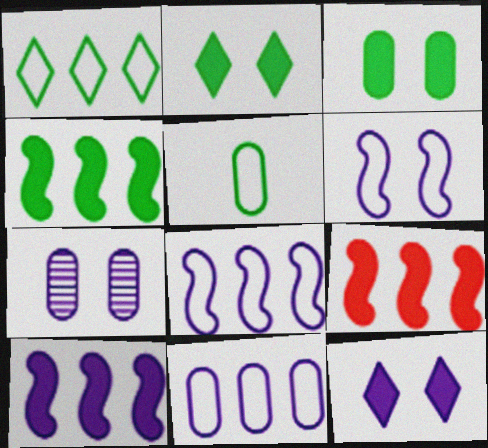[[4, 9, 10], 
[6, 7, 12]]